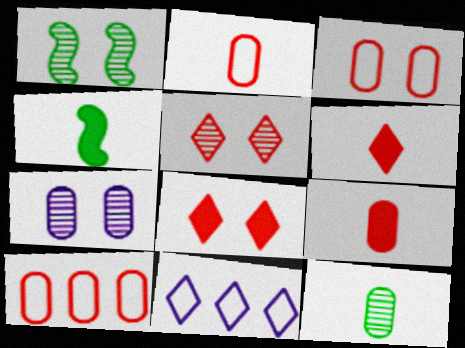[[1, 5, 7], 
[1, 9, 11], 
[2, 3, 10]]